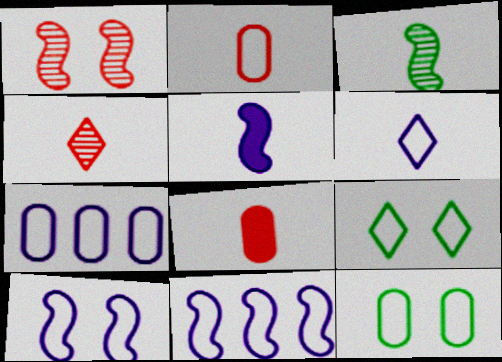[[2, 7, 12], 
[2, 9, 11], 
[3, 6, 8], 
[6, 7, 10]]